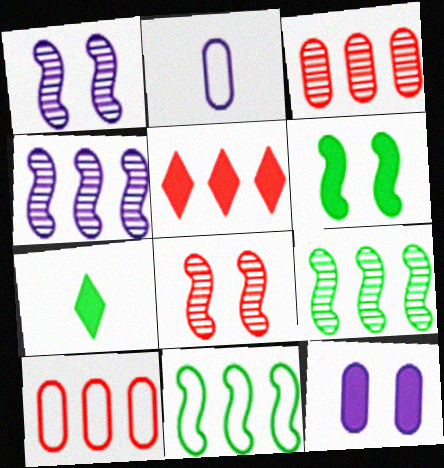[[1, 7, 10]]